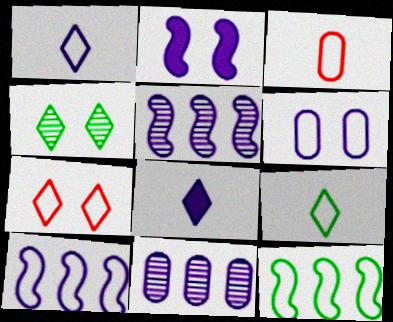[[1, 2, 11], 
[1, 6, 10], 
[5, 6, 8]]